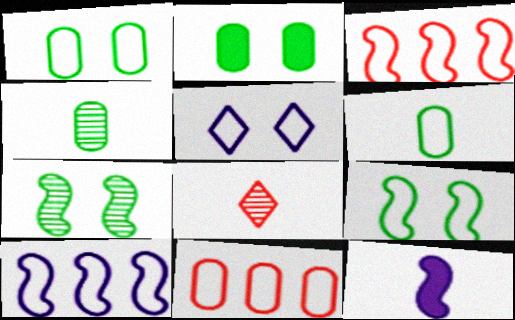[[2, 8, 10], 
[3, 5, 6], 
[3, 7, 12], 
[6, 8, 12]]